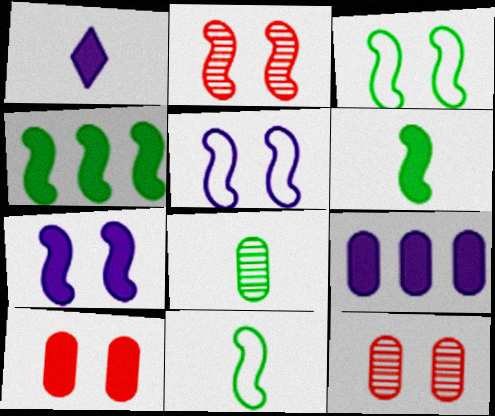[[1, 4, 10], 
[1, 7, 9], 
[2, 3, 7]]